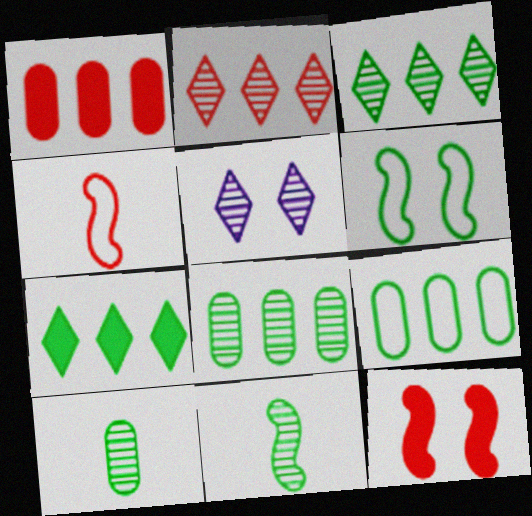[[6, 7, 10]]